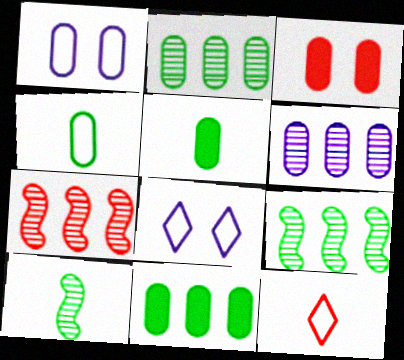[[3, 4, 6], 
[3, 7, 12], 
[5, 7, 8]]